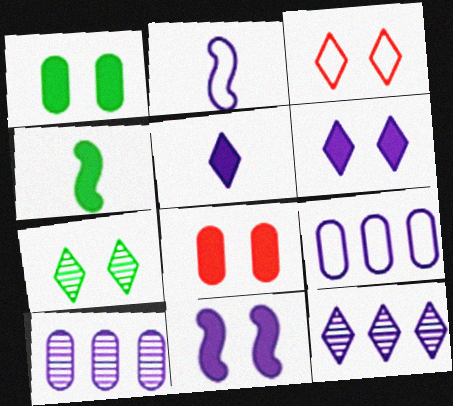[[2, 6, 10], 
[3, 4, 10], 
[3, 6, 7]]